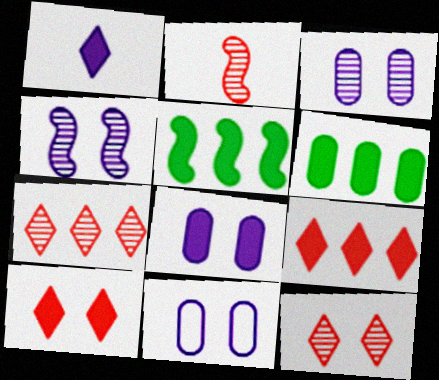[[3, 8, 11]]